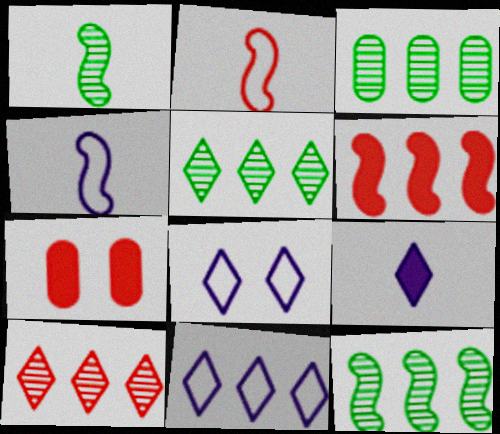[[1, 7, 11], 
[2, 7, 10], 
[3, 5, 12], 
[3, 6, 11], 
[4, 5, 7]]